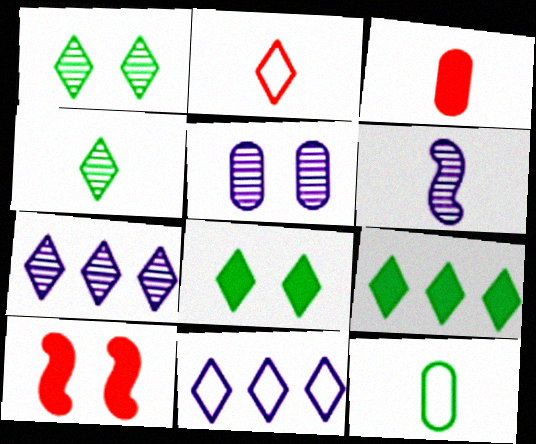[[2, 7, 8], 
[5, 6, 7], 
[7, 10, 12]]